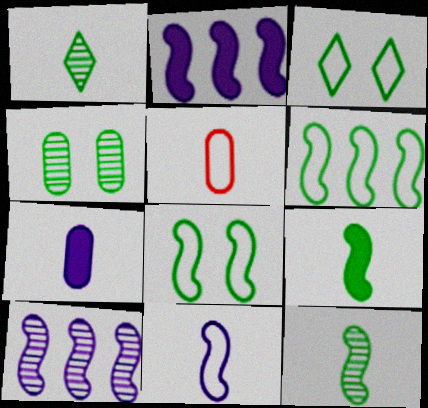[]